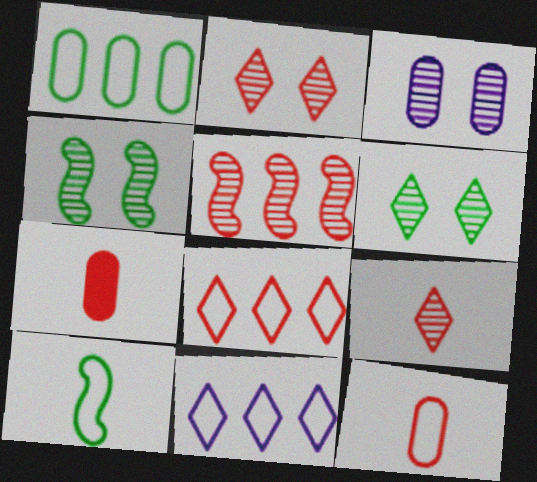[[1, 3, 7], 
[2, 3, 4], 
[4, 7, 11]]